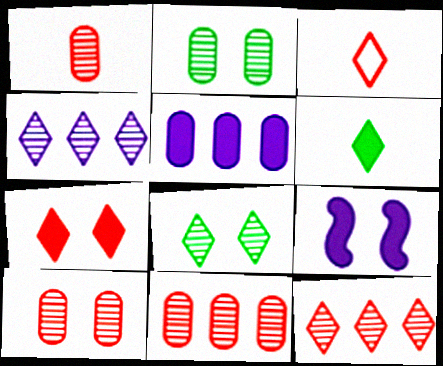[[1, 10, 11], 
[3, 7, 12]]